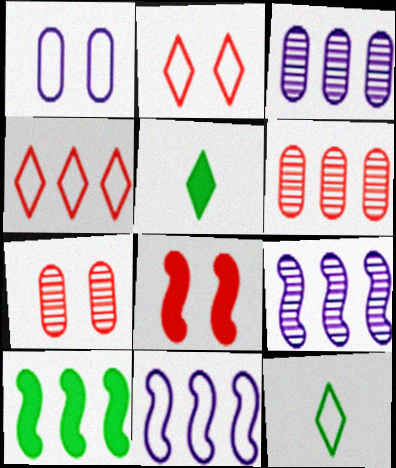[[2, 7, 8], 
[3, 4, 10], 
[3, 8, 12], 
[5, 7, 11]]